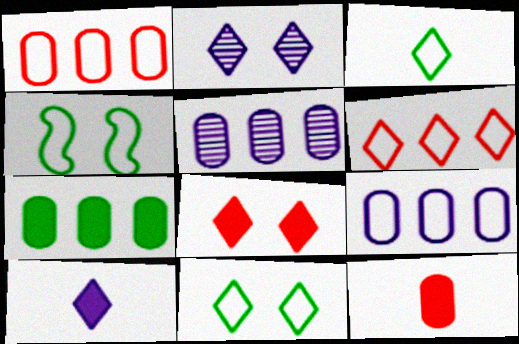[[1, 5, 7], 
[2, 8, 11]]